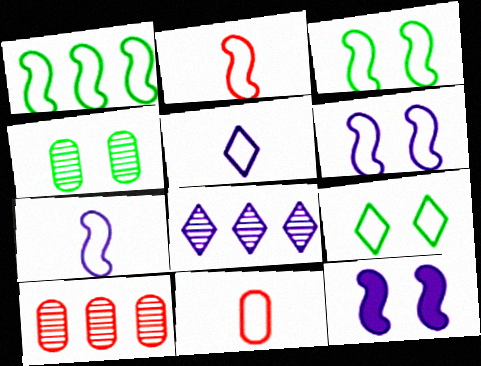[[1, 2, 6]]